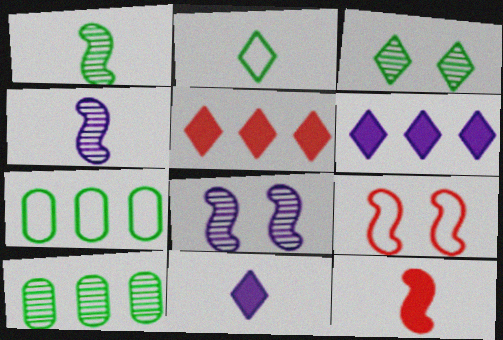[[1, 3, 10], 
[9, 10, 11]]